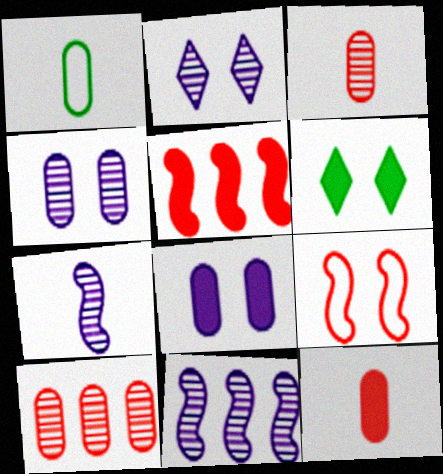[[1, 2, 5], 
[1, 8, 10], 
[4, 6, 9]]